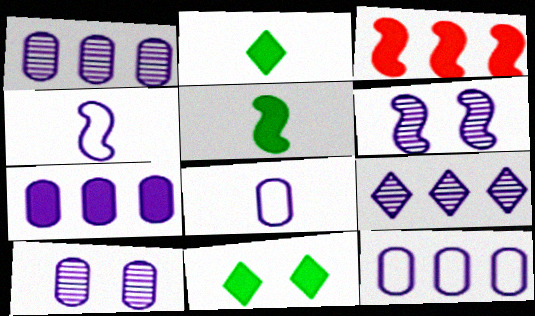[[1, 7, 12], 
[7, 8, 10]]